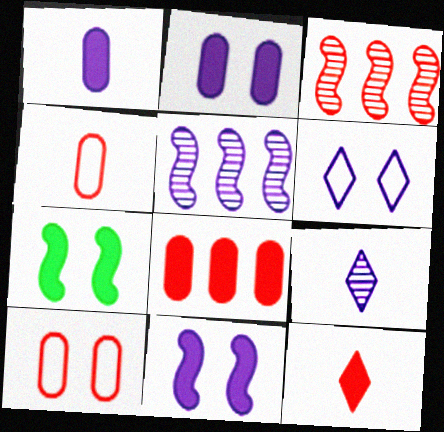[[1, 5, 6], 
[3, 10, 12]]